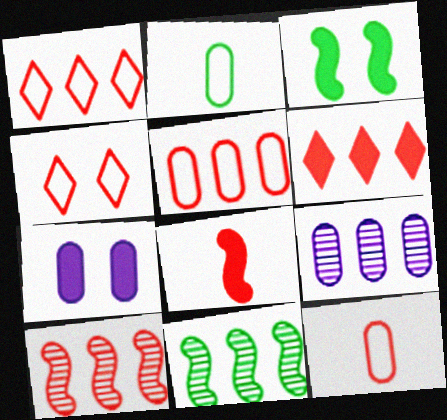[[5, 6, 10]]